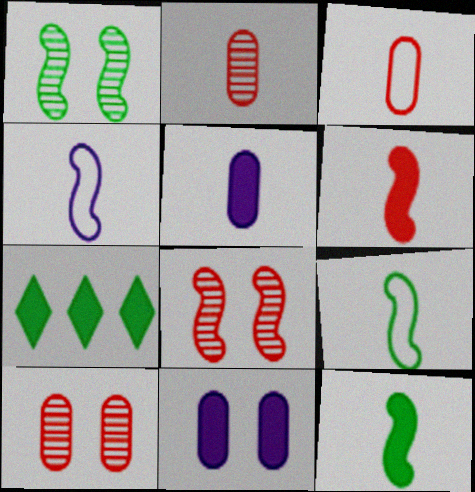[[4, 7, 10], 
[6, 7, 11]]